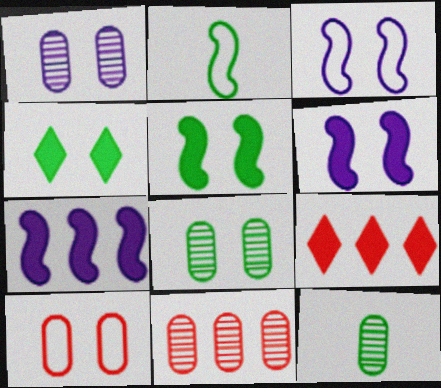[[1, 2, 9], 
[1, 11, 12], 
[3, 9, 12]]